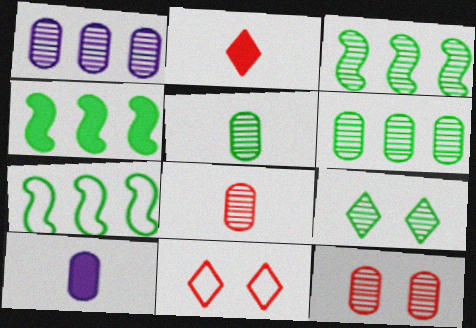[[1, 5, 12], 
[3, 4, 7], 
[3, 5, 9], 
[3, 10, 11]]